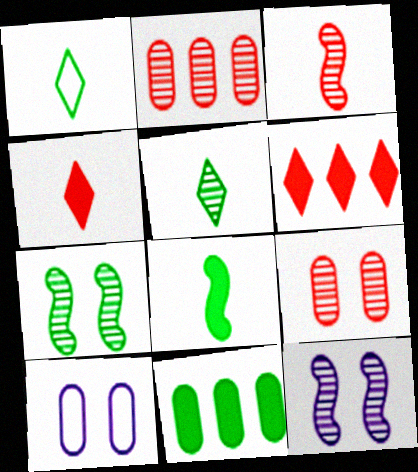[[1, 7, 11], 
[2, 5, 12]]